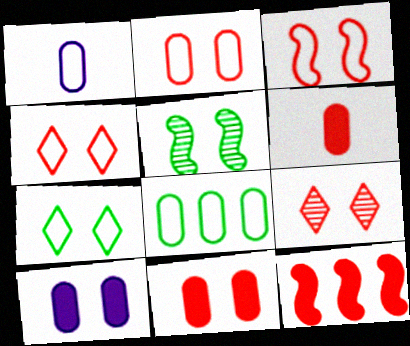[[1, 2, 8], 
[2, 3, 4], 
[3, 9, 11], 
[4, 5, 10]]